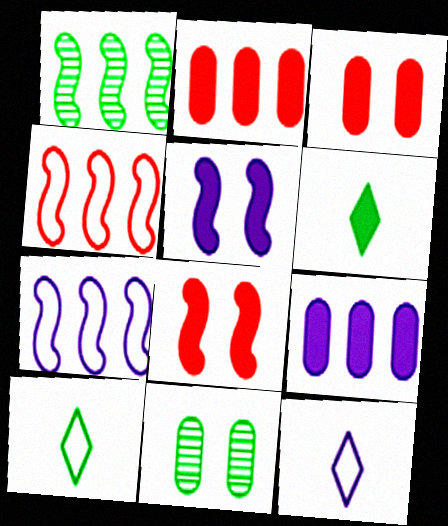[[1, 3, 12], 
[2, 5, 6], 
[6, 8, 9]]